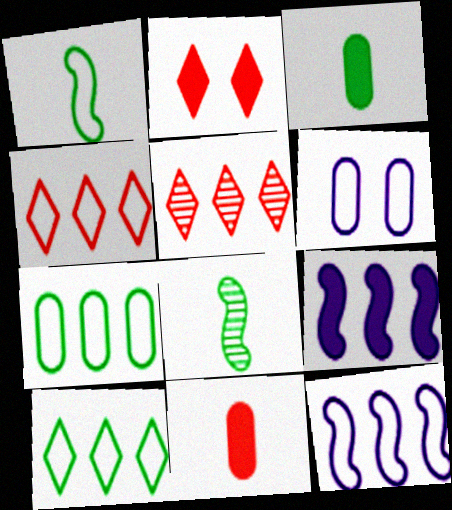[[1, 4, 6], 
[2, 3, 9], 
[4, 7, 12], 
[5, 7, 9]]